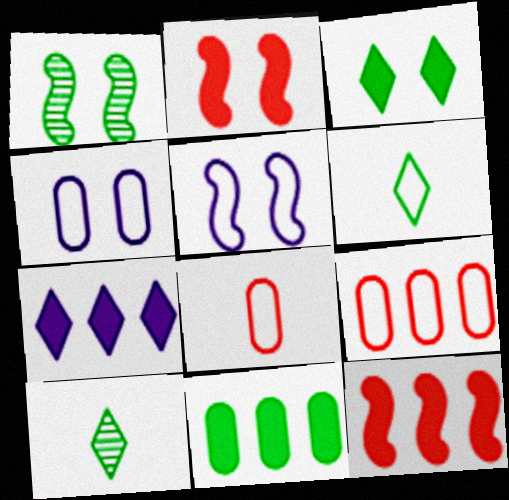[[1, 2, 5], 
[1, 6, 11], 
[1, 7, 8], 
[4, 10, 12], 
[5, 6, 9], 
[7, 11, 12]]